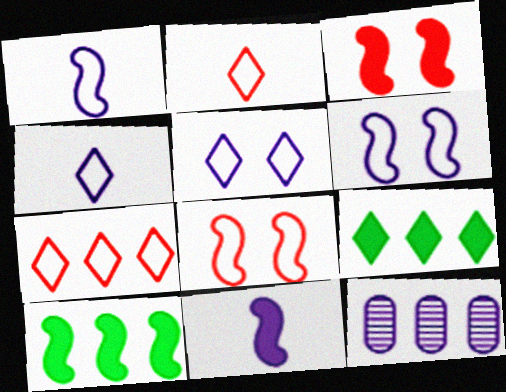[[3, 10, 11], 
[5, 11, 12], 
[7, 10, 12]]